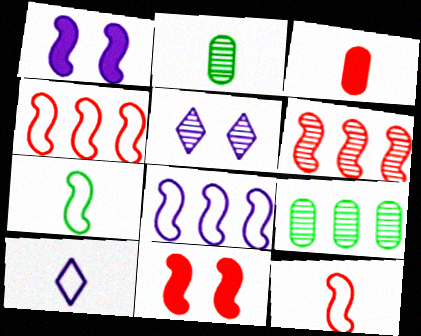[[1, 6, 7], 
[2, 5, 6], 
[6, 11, 12], 
[9, 10, 11]]